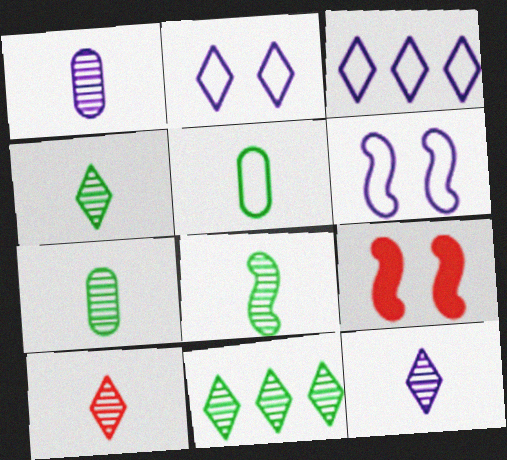[[1, 8, 10], 
[3, 7, 9], 
[4, 7, 8], 
[4, 10, 12]]